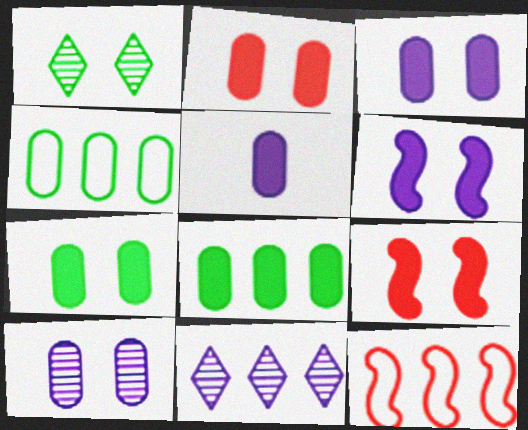[[1, 5, 12], 
[2, 3, 7], 
[2, 5, 8], 
[8, 11, 12]]